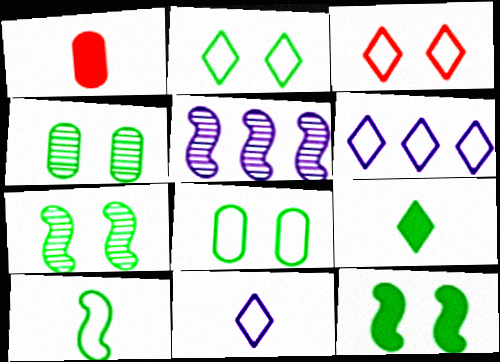[[1, 2, 5], 
[1, 6, 7], 
[2, 4, 12]]